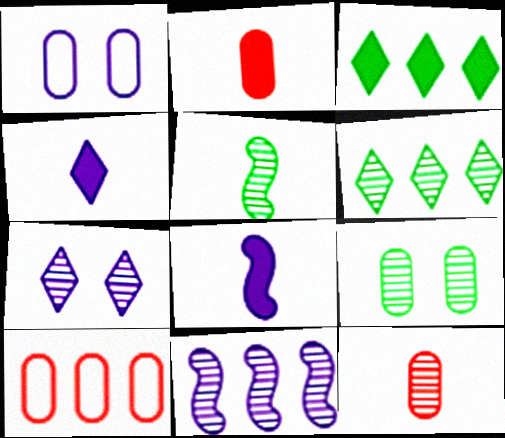[[1, 4, 11], 
[3, 10, 11], 
[5, 6, 9]]